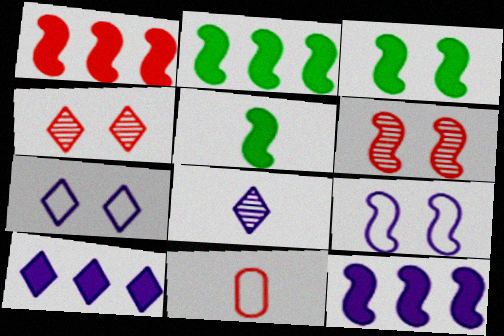[[1, 2, 12], 
[1, 4, 11], 
[2, 3, 5], 
[3, 6, 9], 
[5, 8, 11], 
[7, 8, 10]]